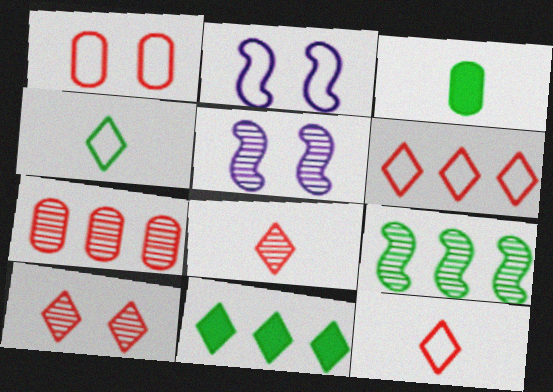[[3, 5, 6]]